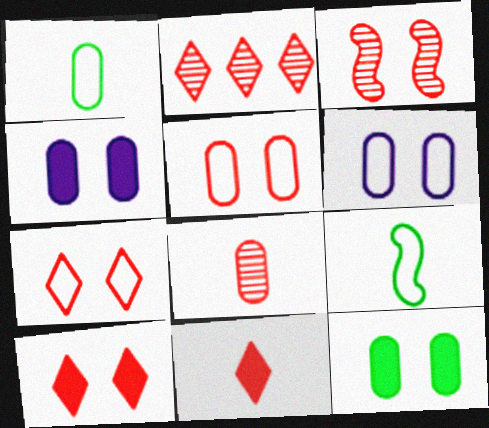[[2, 3, 8], 
[2, 4, 9], 
[2, 7, 11], 
[3, 5, 10]]